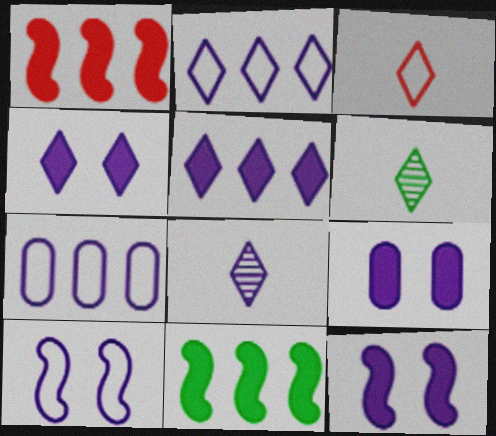[[2, 4, 8], 
[4, 9, 12], 
[7, 8, 12]]